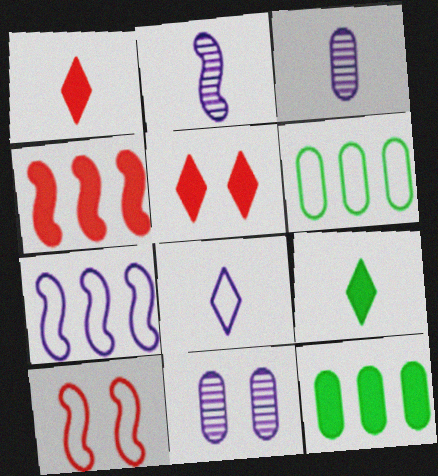[[2, 5, 6], 
[6, 8, 10]]